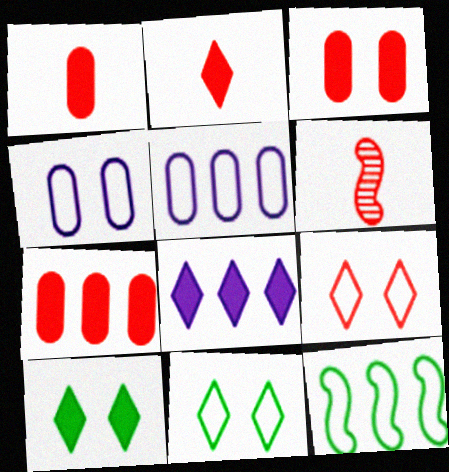[[1, 3, 7], 
[2, 8, 10], 
[5, 6, 10], 
[6, 7, 9]]